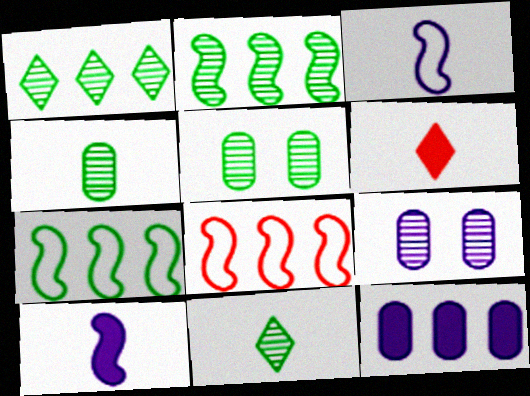[[1, 8, 12], 
[2, 5, 11], 
[3, 4, 6], 
[6, 7, 9]]